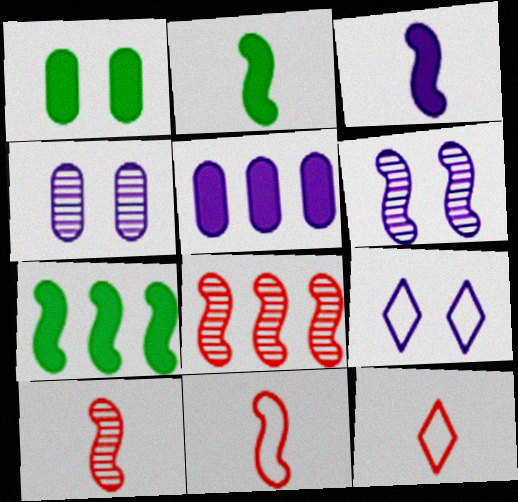[[4, 7, 12], 
[6, 7, 11]]